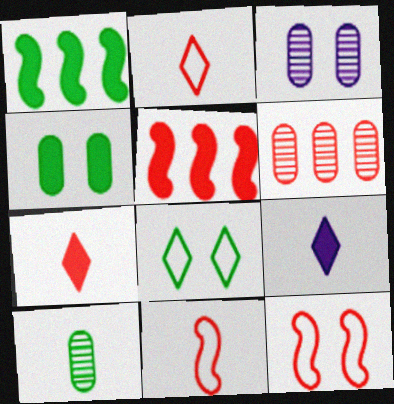[[1, 2, 3], 
[1, 8, 10], 
[3, 6, 10], 
[4, 5, 9], 
[6, 7, 12], 
[9, 10, 11]]